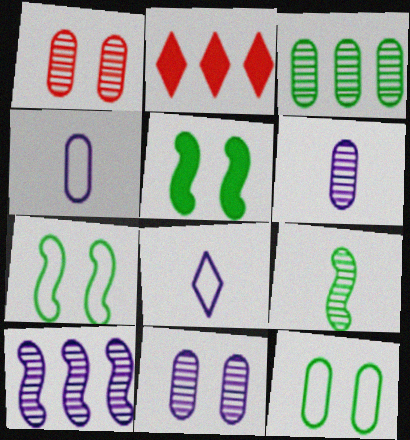[[1, 3, 6], 
[2, 6, 7]]